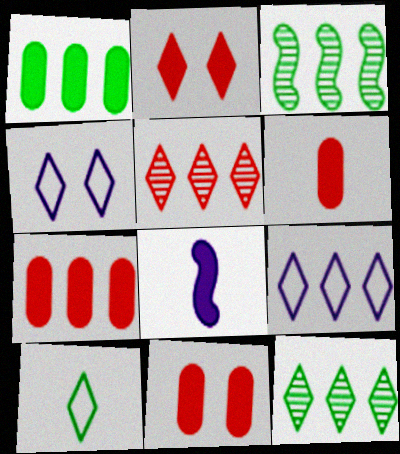[[1, 2, 8], 
[3, 4, 6], 
[3, 7, 9], 
[6, 7, 11]]